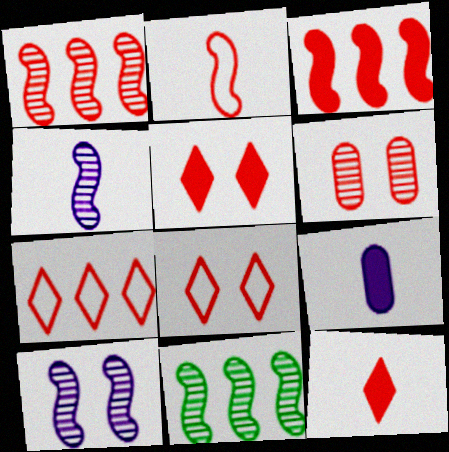[[8, 9, 11]]